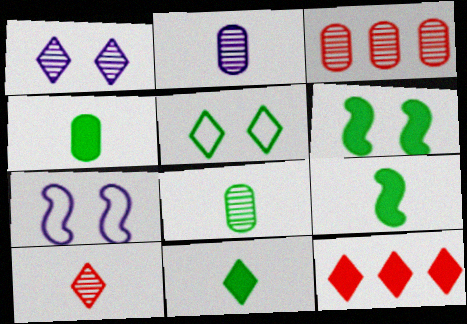[[3, 7, 11], 
[4, 9, 11], 
[7, 8, 12]]